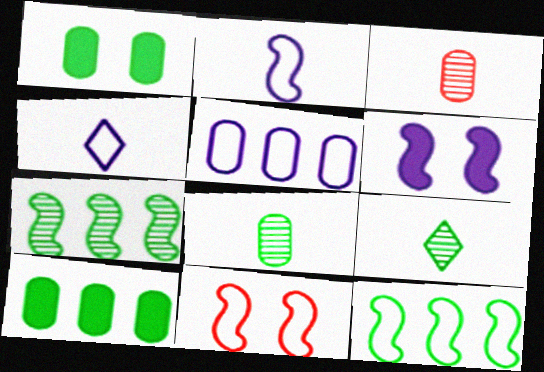[[1, 3, 5], 
[1, 9, 12], 
[2, 11, 12]]